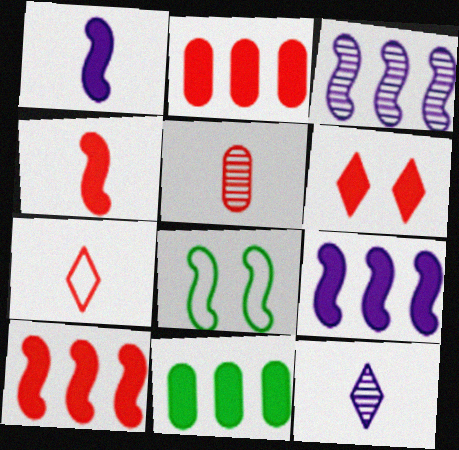[[1, 6, 11], 
[2, 4, 6], 
[2, 8, 12], 
[3, 4, 8], 
[4, 5, 7]]